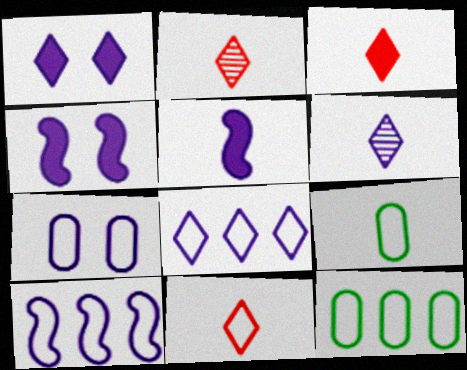[[1, 6, 8], 
[2, 3, 11], 
[2, 4, 12], 
[2, 5, 9]]